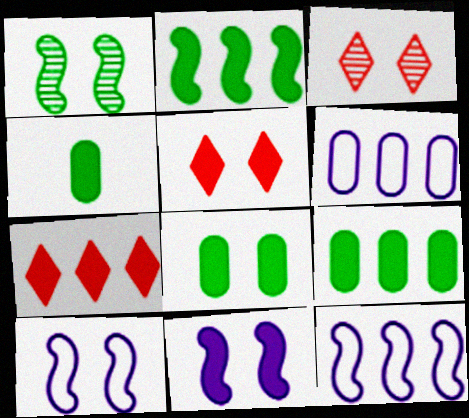[[3, 4, 12], 
[3, 8, 10], 
[4, 7, 11], 
[4, 8, 9], 
[5, 8, 11]]